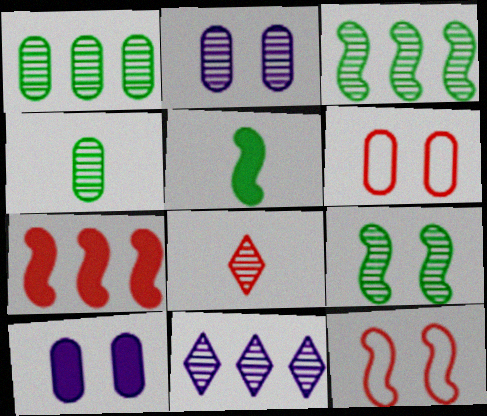[[2, 3, 8], 
[5, 6, 11], 
[6, 7, 8]]